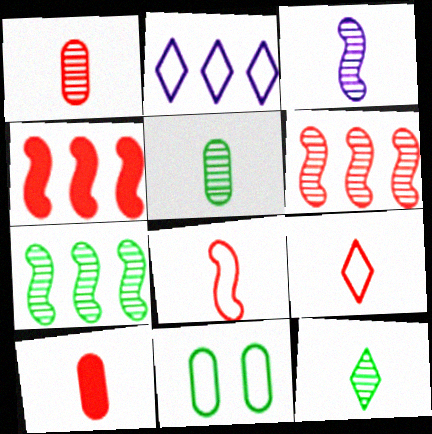[[1, 3, 12], 
[2, 8, 11]]